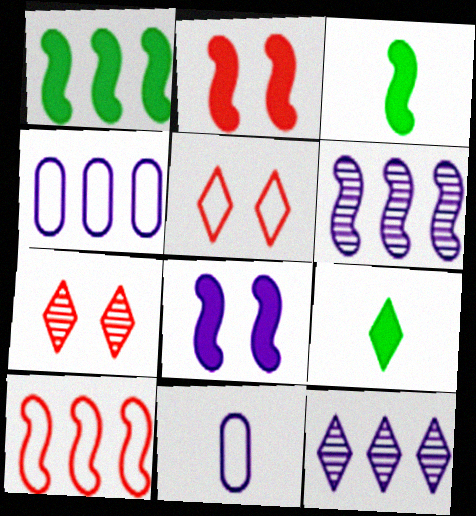[[1, 6, 10], 
[1, 7, 11], 
[3, 4, 7], 
[5, 9, 12], 
[8, 11, 12]]